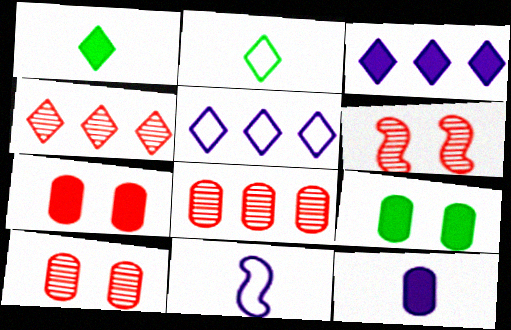[[4, 9, 11]]